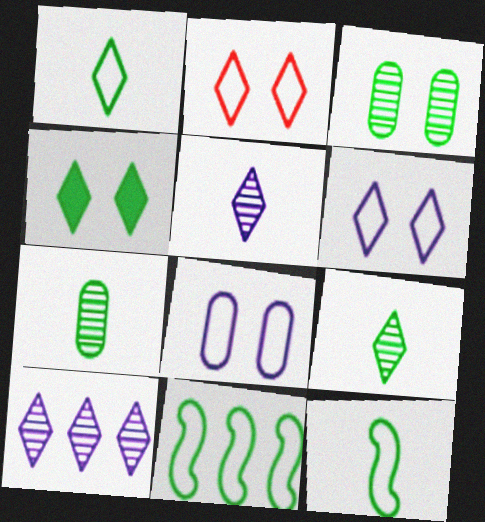[[4, 7, 11]]